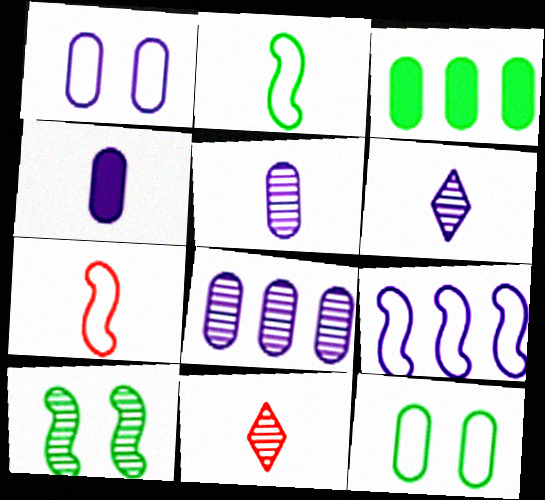[[1, 4, 8], 
[2, 4, 11], 
[8, 10, 11]]